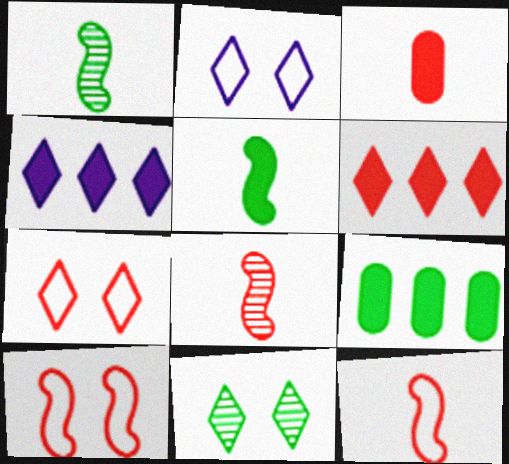[[2, 8, 9]]